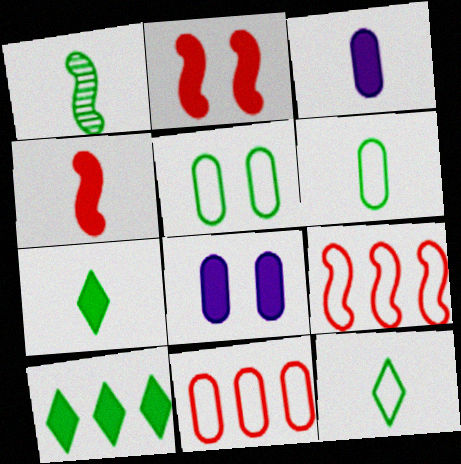[[1, 5, 10], 
[1, 6, 7], 
[2, 3, 10], 
[3, 4, 7], 
[4, 8, 10]]